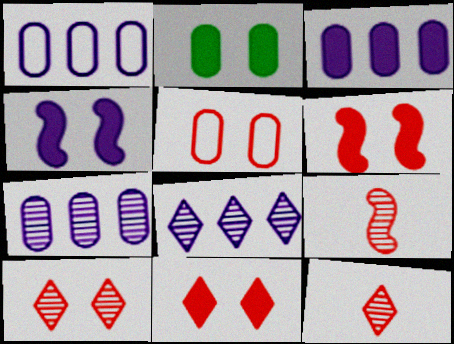[[1, 3, 7], 
[2, 4, 11], 
[5, 6, 10]]